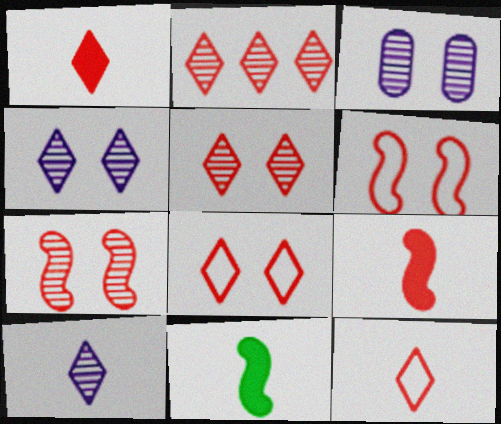[[1, 2, 8]]